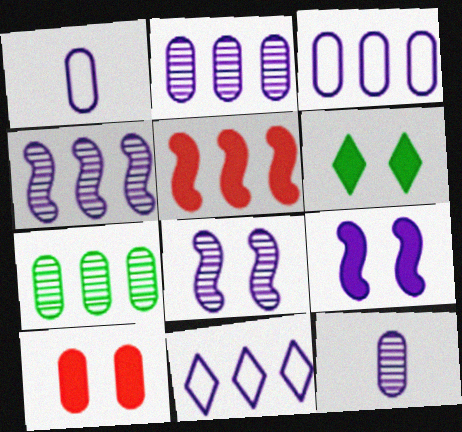[[1, 7, 10], 
[5, 7, 11], 
[6, 9, 10], 
[9, 11, 12]]